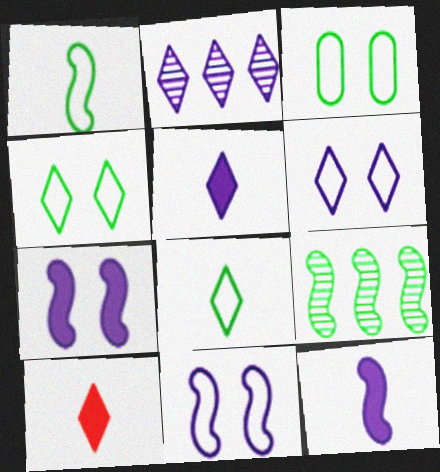[[2, 4, 10], 
[2, 5, 6]]